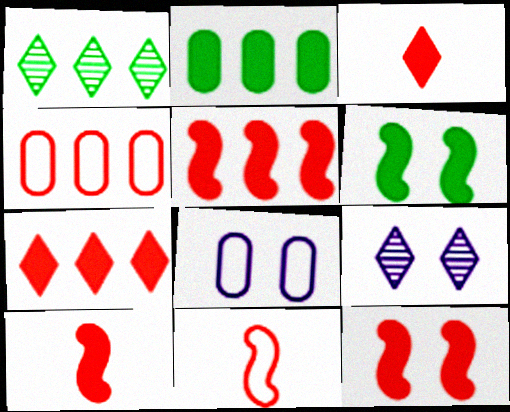[[1, 8, 10], 
[2, 9, 11], 
[5, 10, 12]]